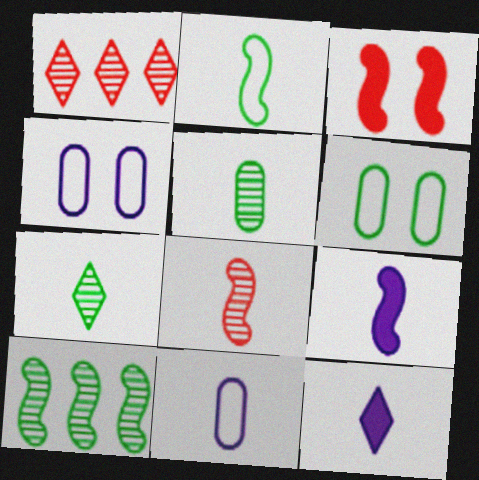[[1, 6, 9], 
[2, 8, 9]]